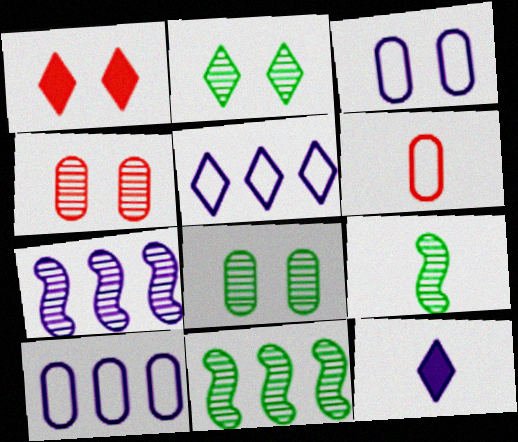[[1, 9, 10], 
[3, 7, 12], 
[6, 9, 12]]